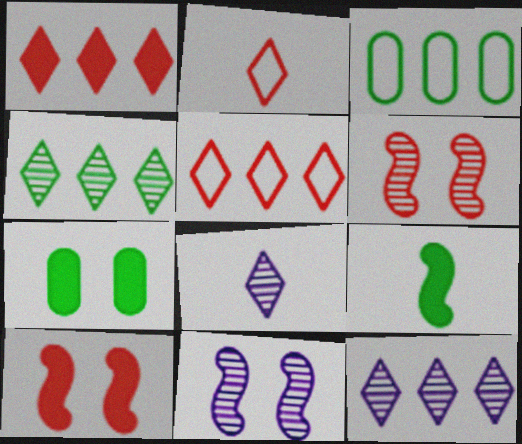[[3, 8, 10]]